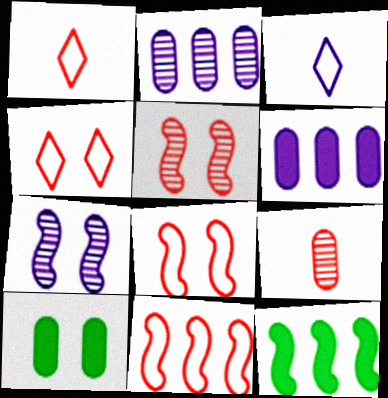[[3, 6, 7], 
[4, 7, 10]]